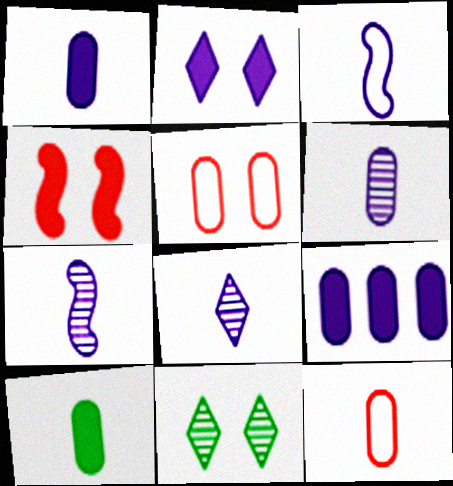[[1, 3, 8], 
[6, 7, 8], 
[6, 10, 12]]